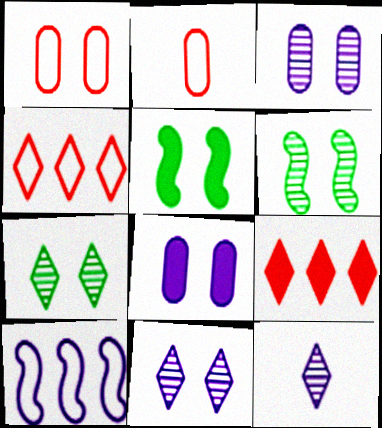[[1, 5, 11], 
[8, 10, 12]]